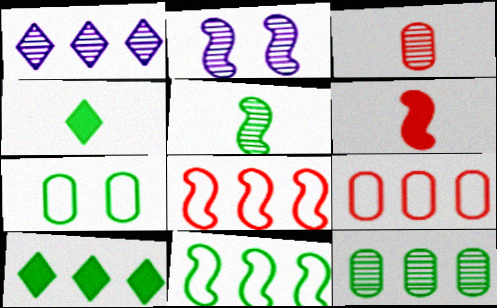[[1, 6, 7], 
[2, 4, 9], 
[2, 6, 11], 
[5, 7, 10], 
[10, 11, 12]]